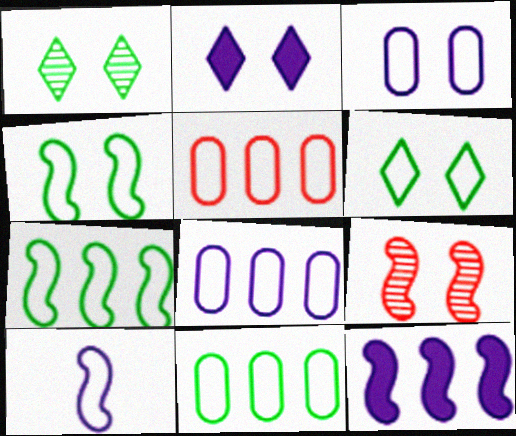[[5, 6, 10], 
[5, 8, 11]]